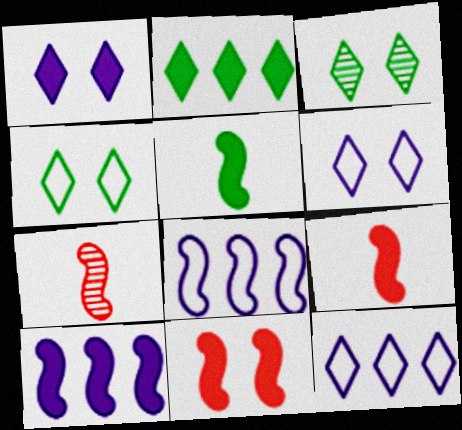[[5, 10, 11]]